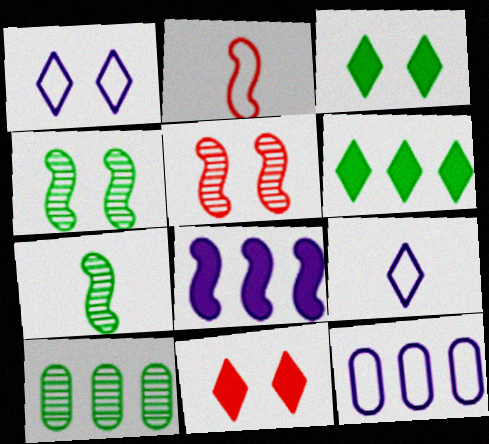[[2, 4, 8], 
[7, 11, 12]]